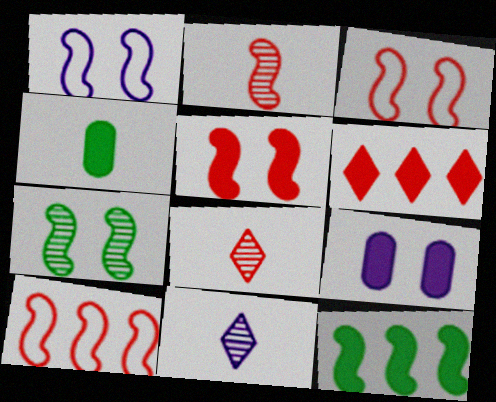[[1, 2, 12], 
[1, 5, 7], 
[2, 5, 10]]